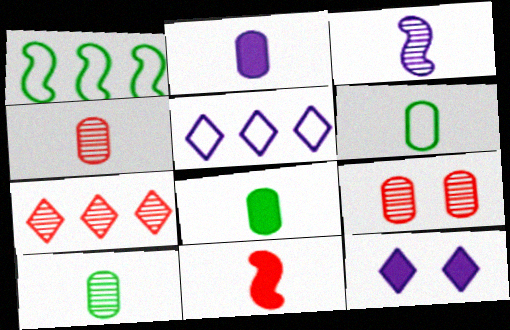[[1, 4, 12], 
[2, 4, 6], 
[6, 8, 10]]